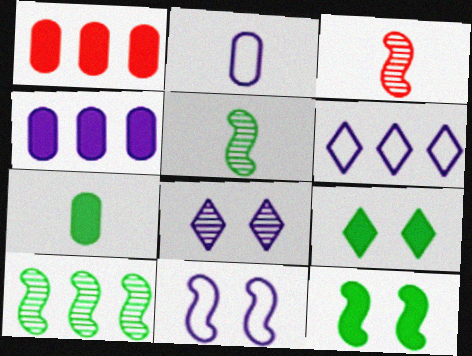[[1, 6, 10], 
[2, 6, 11]]